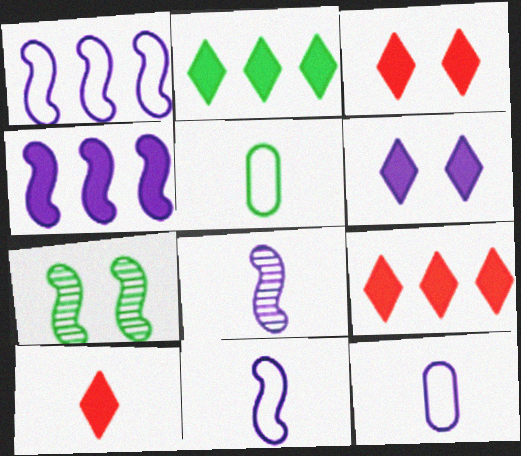[[2, 5, 7], 
[2, 6, 10], 
[3, 9, 10], 
[5, 8, 10], 
[7, 9, 12]]